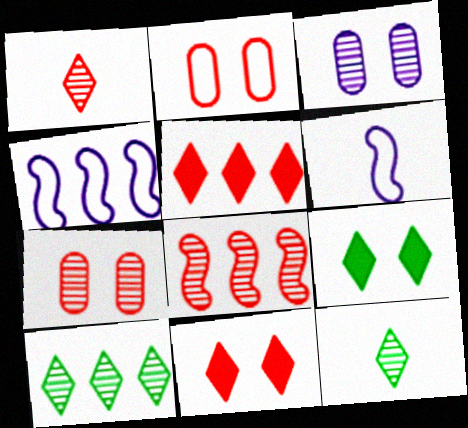[[1, 7, 8], 
[3, 8, 12]]